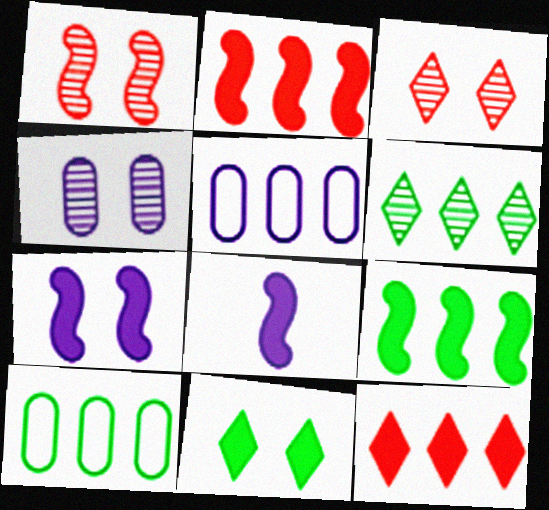[[2, 5, 6], 
[3, 8, 10], 
[6, 9, 10]]